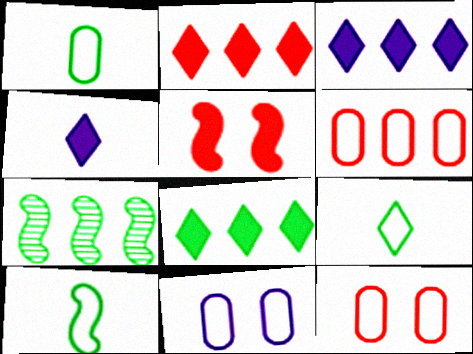[[1, 6, 11], 
[1, 9, 10], 
[2, 3, 8], 
[3, 6, 7], 
[4, 7, 12]]